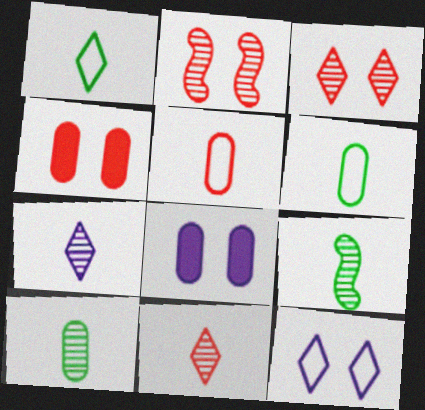[]